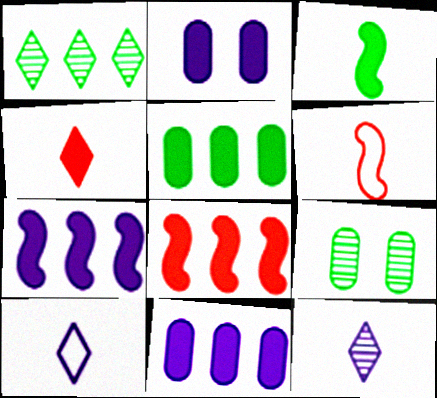[[1, 2, 6], 
[8, 9, 10]]